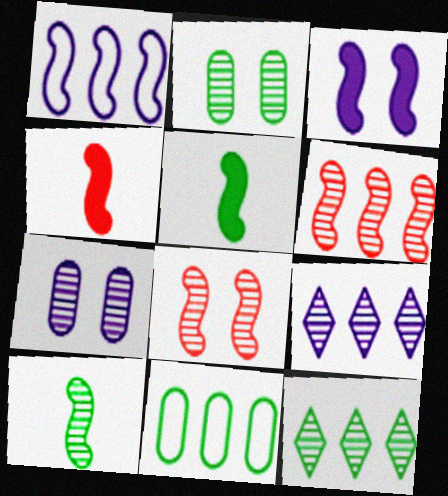[[1, 5, 8], 
[2, 10, 12]]